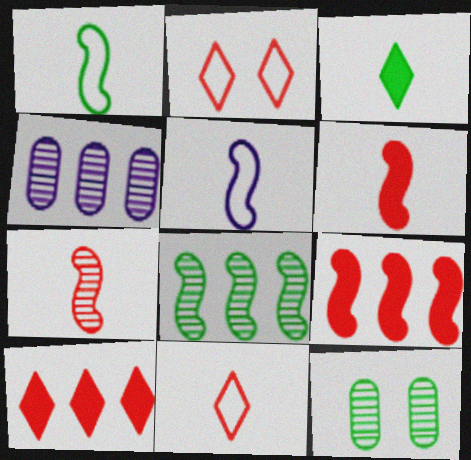[[5, 10, 12]]